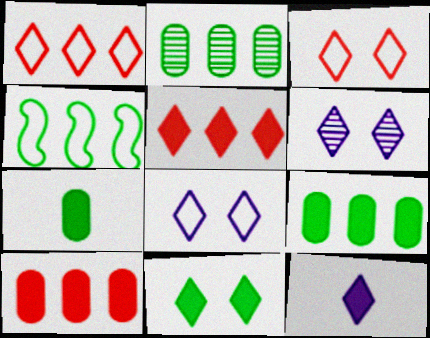[[3, 6, 11], 
[5, 11, 12]]